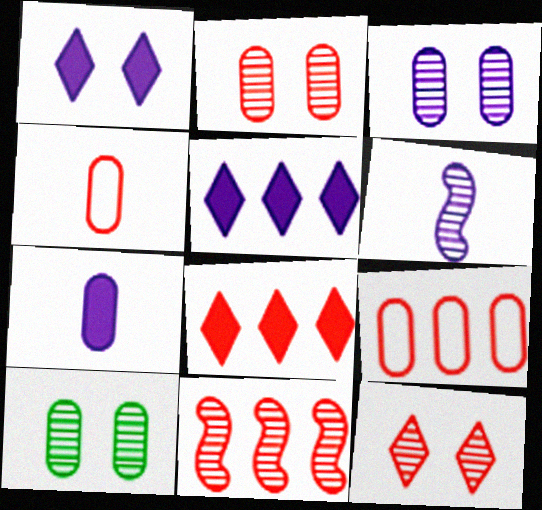[[2, 3, 10], 
[7, 9, 10], 
[8, 9, 11]]